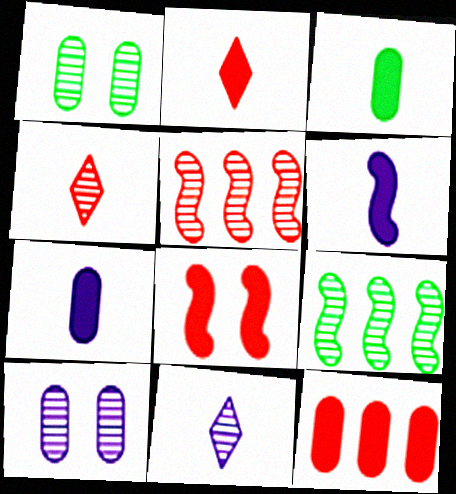[[1, 5, 11], 
[2, 3, 6], 
[2, 8, 12], 
[4, 9, 10]]